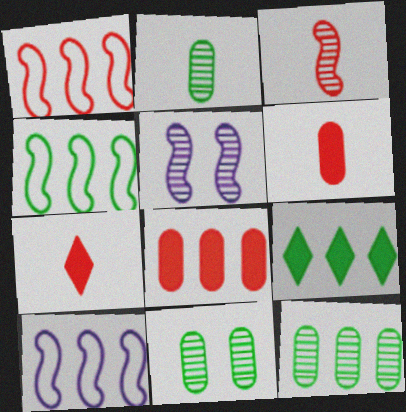[[1, 4, 10], 
[2, 11, 12], 
[4, 9, 12], 
[7, 10, 11]]